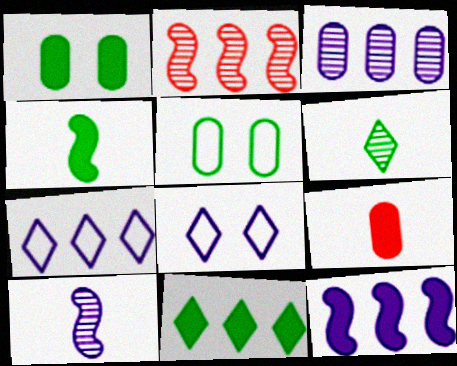[[1, 4, 11], 
[3, 5, 9], 
[3, 7, 12]]